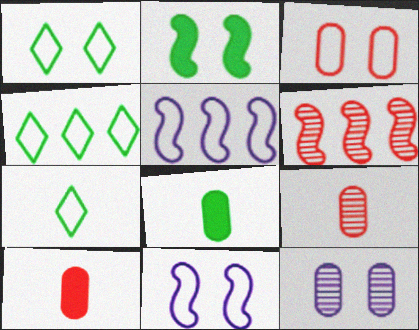[[1, 3, 11], 
[1, 4, 7], 
[3, 5, 7]]